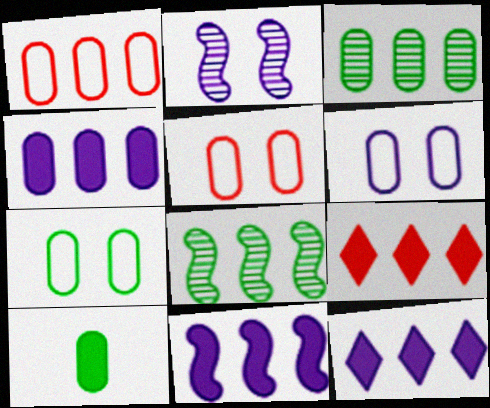[[1, 3, 4], 
[1, 8, 12], 
[3, 7, 10], 
[4, 11, 12], 
[5, 6, 7]]